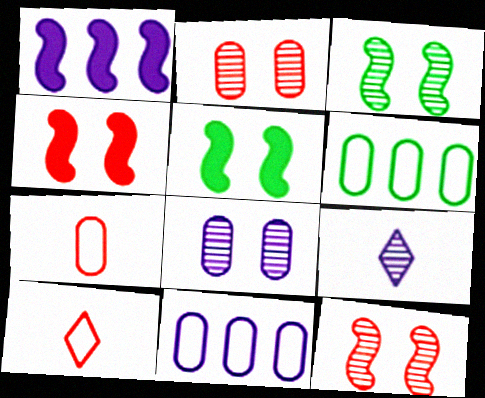[[4, 6, 9]]